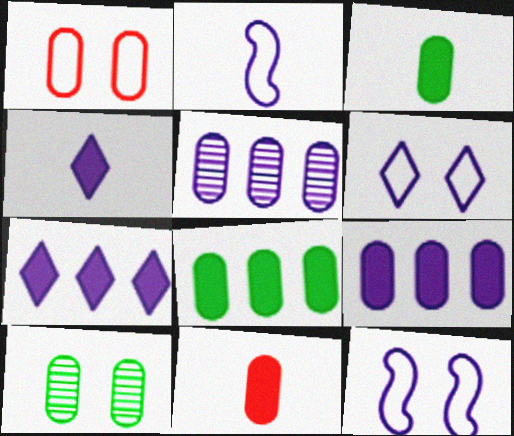[[1, 3, 5], 
[4, 5, 12]]